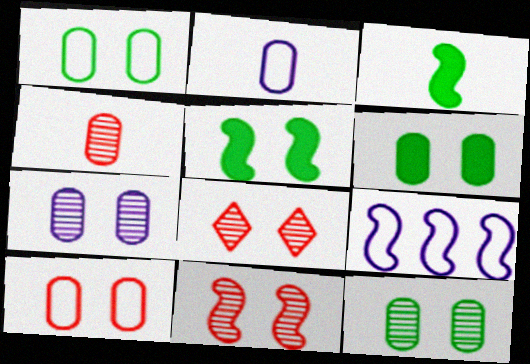[[1, 6, 12], 
[3, 9, 11], 
[6, 7, 10]]